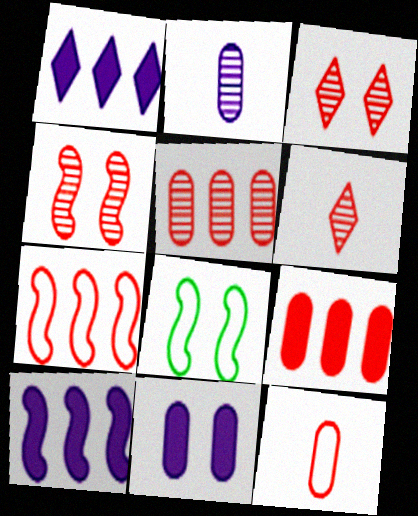[[3, 8, 11], 
[4, 5, 6]]